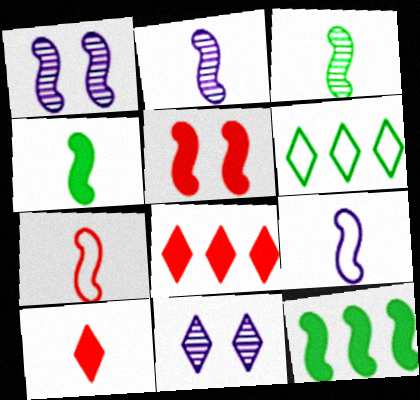[[1, 7, 12], 
[2, 4, 7], 
[6, 10, 11]]